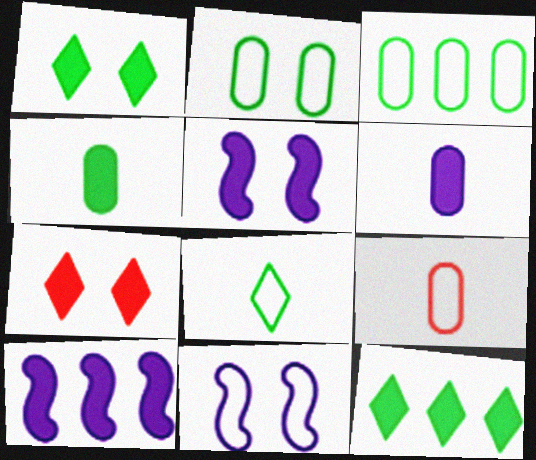[[4, 7, 10]]